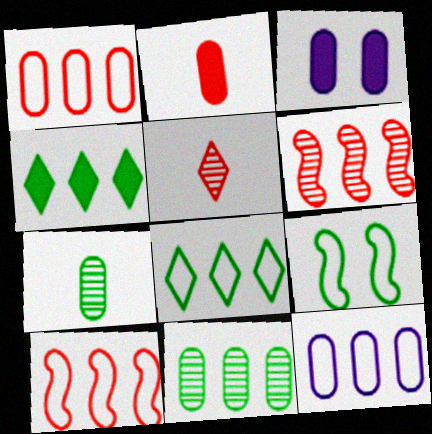[[1, 3, 7], 
[4, 6, 12], 
[4, 7, 9], 
[8, 10, 12]]